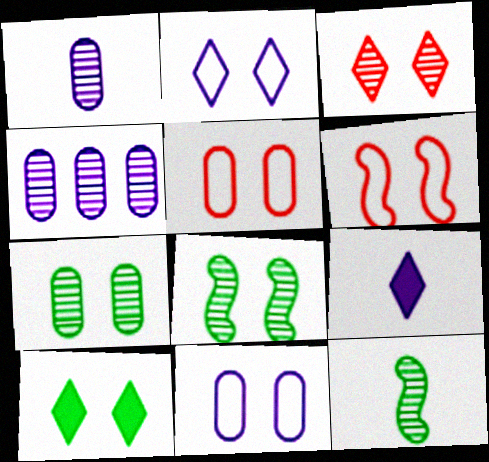[[2, 3, 10], 
[3, 4, 12]]